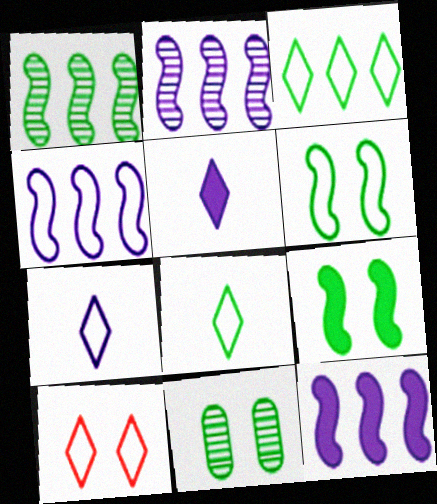[[2, 4, 12], 
[3, 7, 10]]